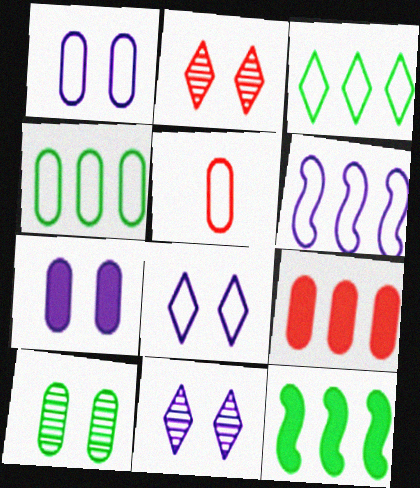[[1, 4, 5], 
[5, 11, 12]]